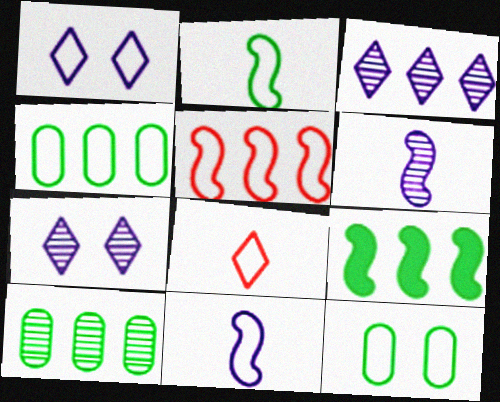[]